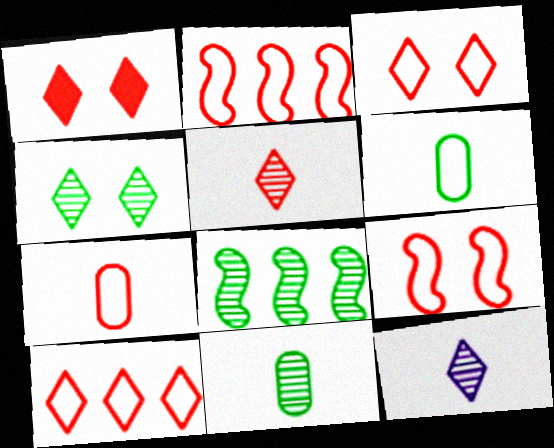[[1, 5, 10], 
[2, 3, 7], 
[4, 8, 11], 
[7, 9, 10]]